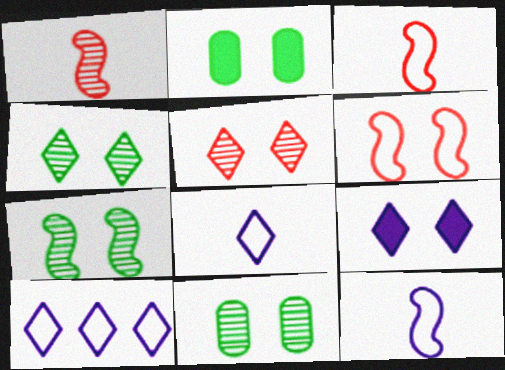[[1, 2, 10], 
[4, 7, 11], 
[6, 9, 11]]